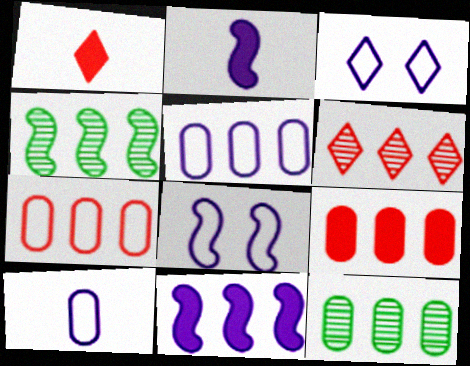[[1, 8, 12], 
[5, 9, 12]]